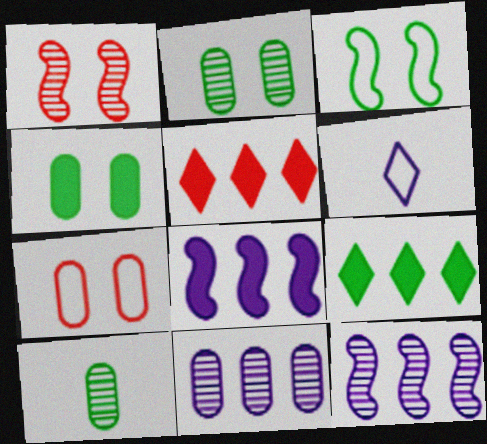[[3, 9, 10]]